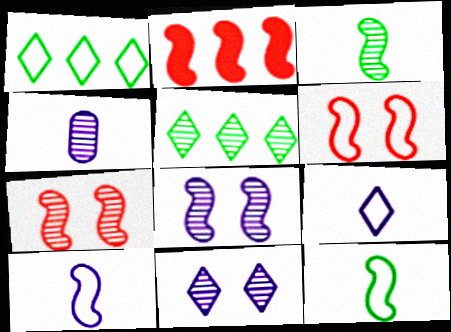[[2, 8, 12], 
[4, 5, 7]]